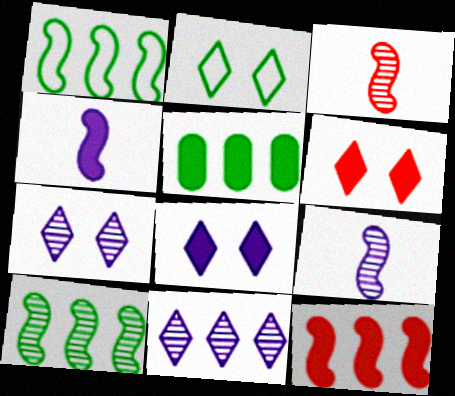[[2, 6, 7], 
[4, 5, 6]]